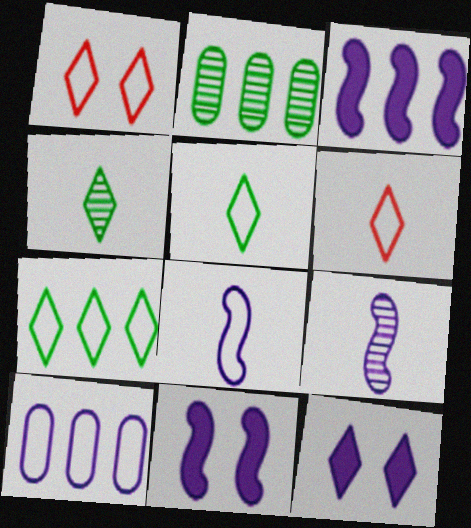[[2, 6, 11], 
[9, 10, 12]]